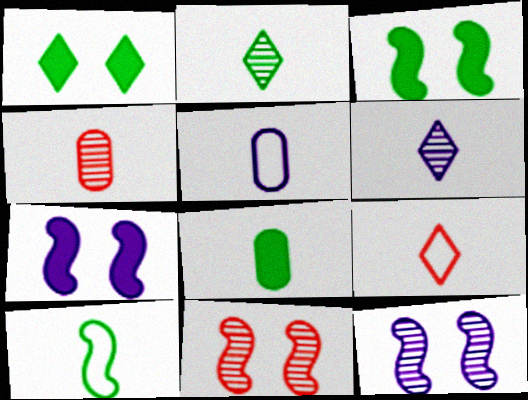[[2, 8, 10], 
[4, 5, 8], 
[5, 9, 10]]